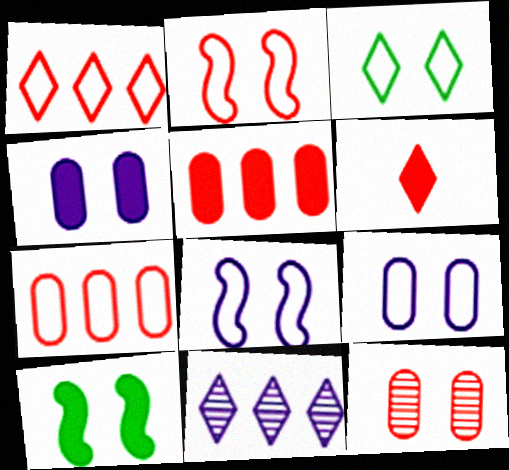[[2, 3, 9], 
[3, 6, 11]]